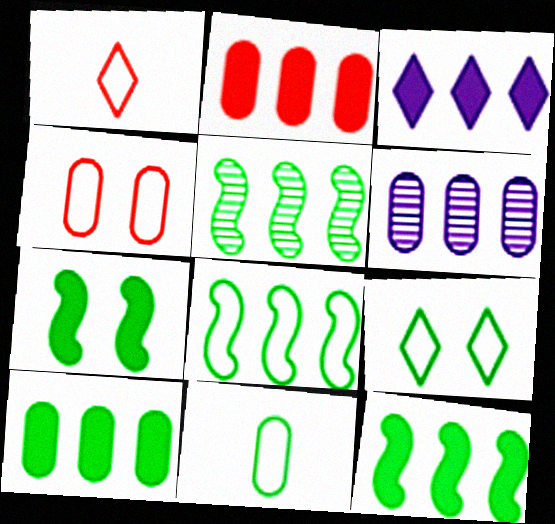[[1, 6, 7], 
[2, 3, 12], 
[5, 8, 12], 
[8, 9, 11]]